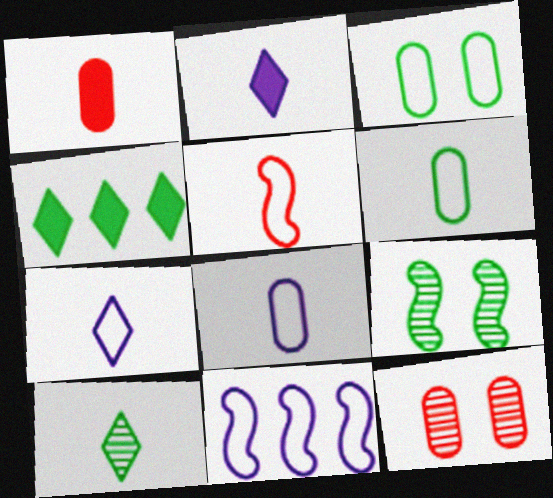[[4, 6, 9], 
[5, 6, 7]]